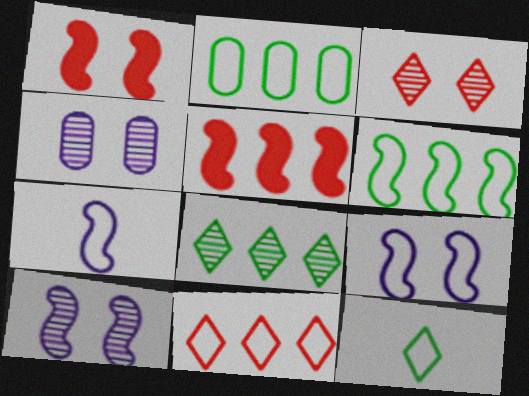[[4, 5, 12]]